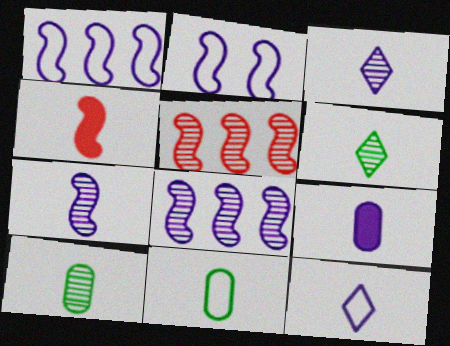[[3, 4, 11], 
[4, 10, 12], 
[7, 9, 12]]